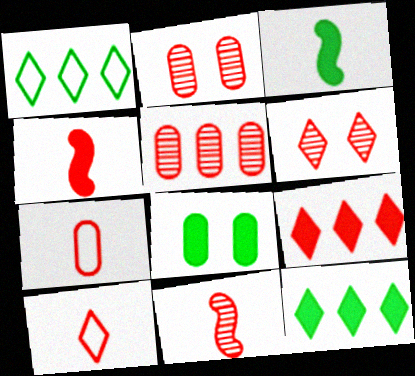[[3, 8, 12], 
[5, 6, 11], 
[6, 9, 10]]